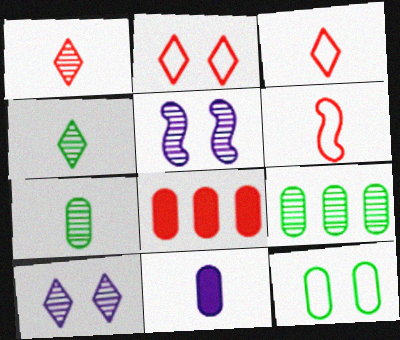[[1, 5, 9], 
[4, 6, 11]]